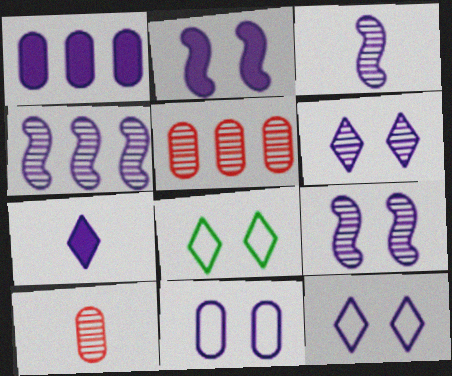[[1, 2, 7], 
[1, 3, 12], 
[2, 6, 11], 
[3, 4, 9], 
[4, 7, 11]]